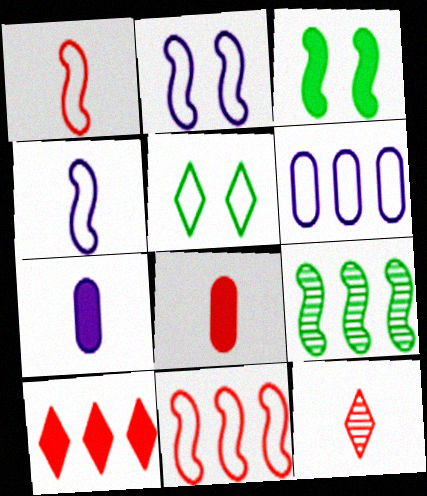[[1, 5, 6], 
[1, 8, 12], 
[3, 6, 12], 
[3, 7, 10], 
[6, 9, 10]]